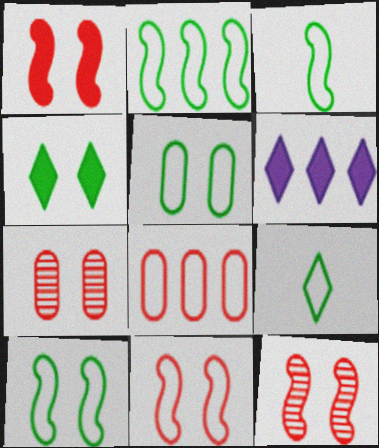[[1, 11, 12], 
[2, 3, 10], 
[2, 5, 9], 
[3, 6, 7]]